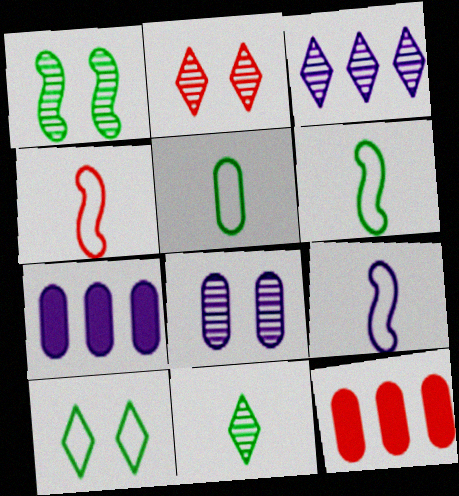[[1, 2, 8], 
[2, 3, 11], 
[2, 4, 12], 
[2, 6, 7], 
[4, 6, 9], 
[5, 8, 12]]